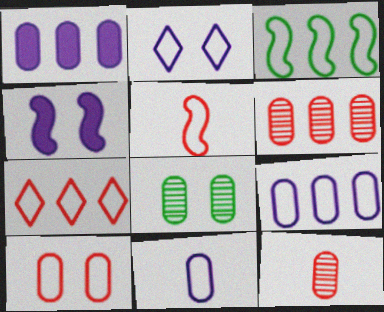[[3, 7, 9], 
[5, 7, 10]]